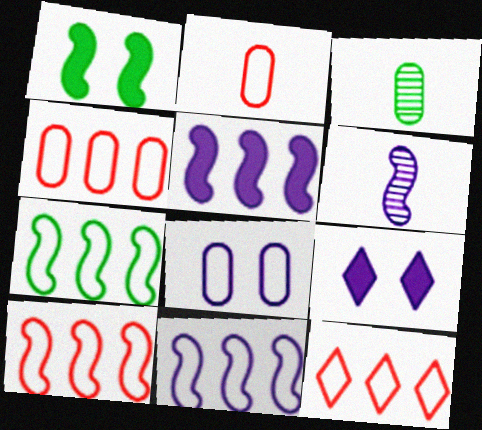[[1, 6, 10], 
[3, 9, 10], 
[4, 10, 12], 
[7, 10, 11]]